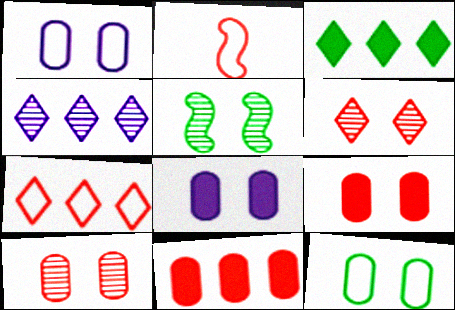[[2, 6, 11], 
[3, 4, 7], 
[8, 10, 12]]